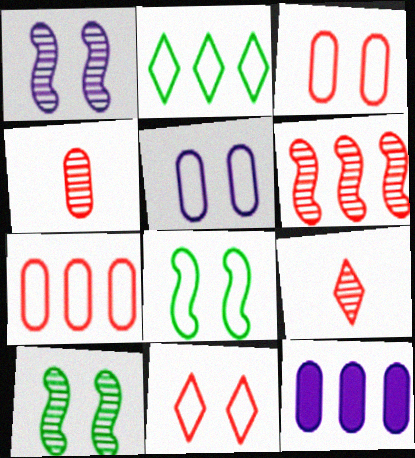[[2, 6, 12], 
[5, 8, 11], 
[8, 9, 12]]